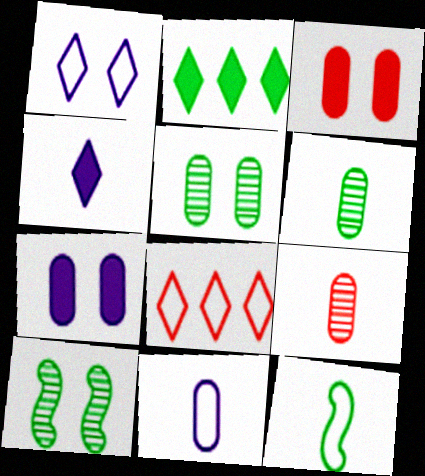[[1, 3, 10], 
[2, 5, 12], 
[4, 9, 12]]